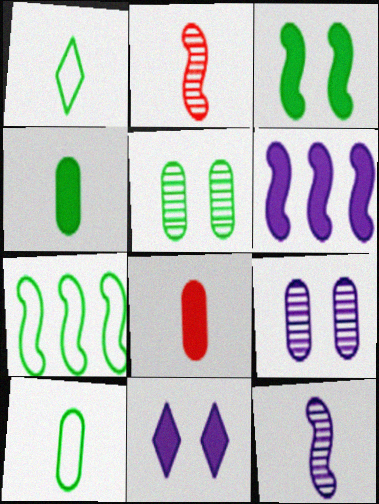[[1, 8, 12]]